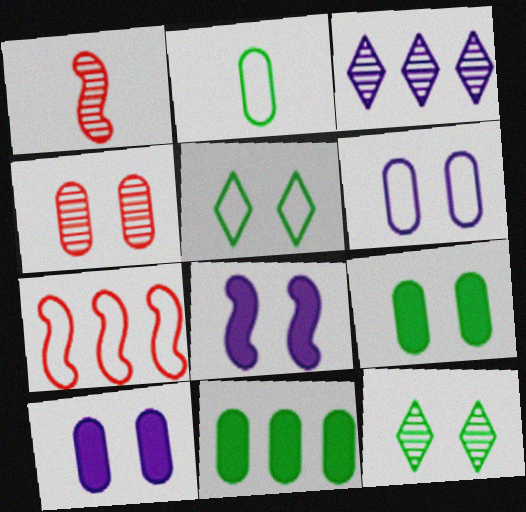[[3, 7, 11], 
[4, 5, 8], 
[4, 6, 9]]